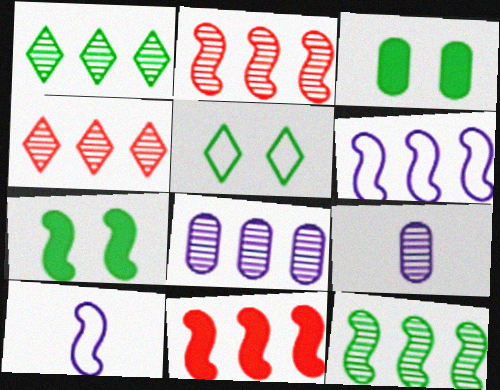[[1, 2, 8], 
[2, 7, 10], 
[3, 4, 10], 
[4, 8, 12], 
[5, 9, 11], 
[6, 11, 12]]